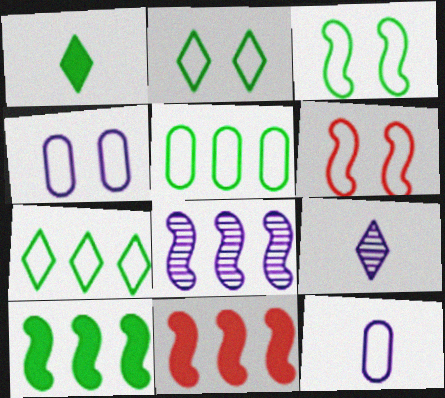[[2, 4, 6], 
[6, 7, 12]]